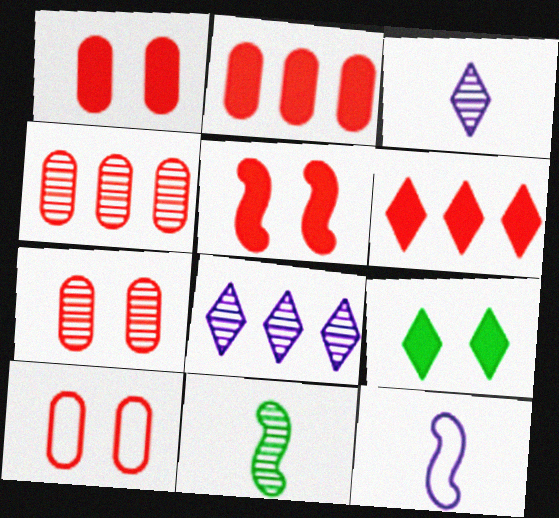[[1, 7, 10], 
[4, 9, 12], 
[7, 8, 11]]